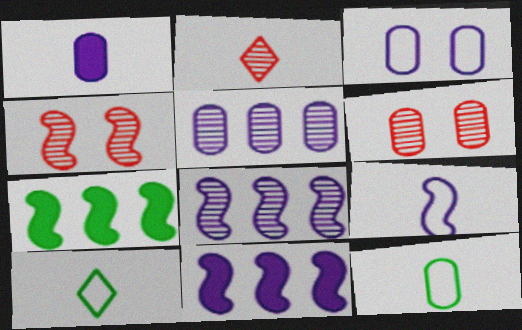[[1, 3, 5], 
[2, 3, 7], 
[4, 7, 9], 
[6, 10, 11]]